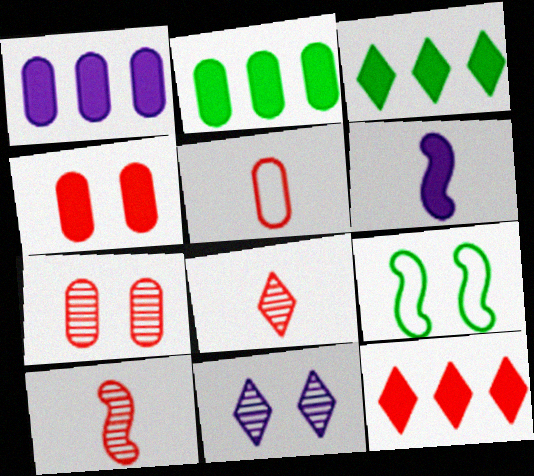[[1, 8, 9], 
[3, 4, 6], 
[4, 9, 11]]